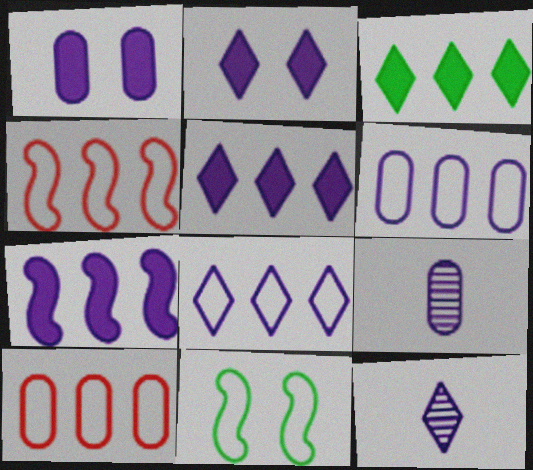[[1, 6, 9], 
[2, 8, 12]]